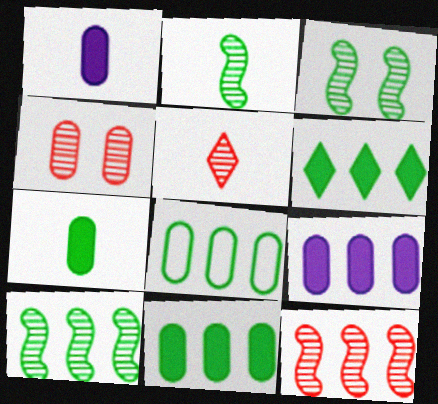[[1, 4, 8], 
[2, 3, 10], 
[4, 5, 12], 
[6, 8, 10]]